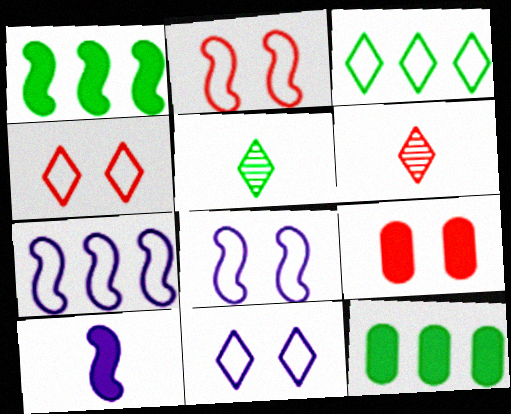[[5, 7, 9], 
[6, 8, 12]]